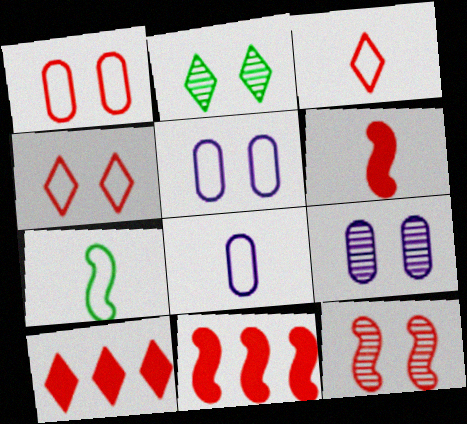[[2, 8, 11], 
[2, 9, 12], 
[3, 7, 8], 
[7, 9, 10]]